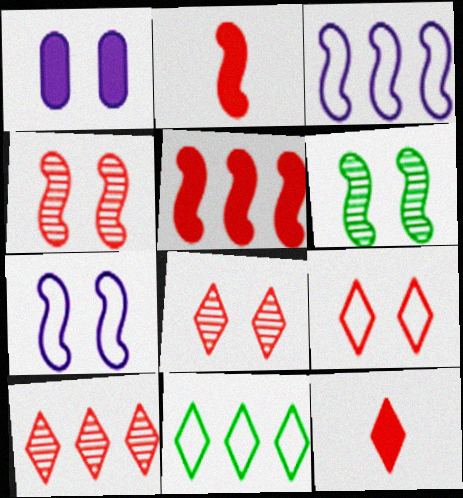[[1, 6, 9], 
[2, 3, 6], 
[9, 10, 12]]